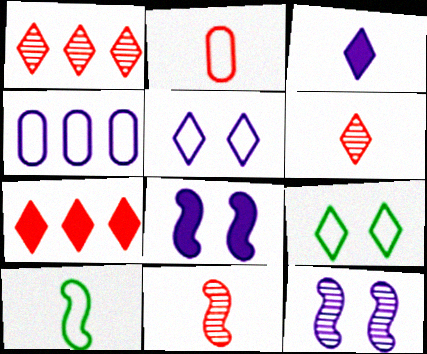[[1, 3, 9], 
[3, 4, 12]]